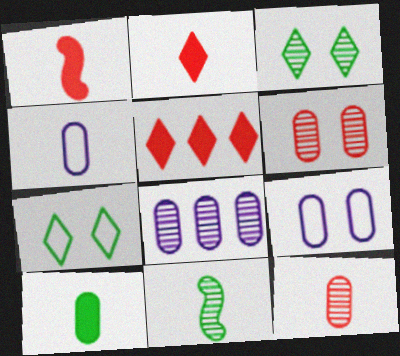[[1, 7, 8], 
[2, 4, 11], 
[4, 10, 12], 
[5, 9, 11]]